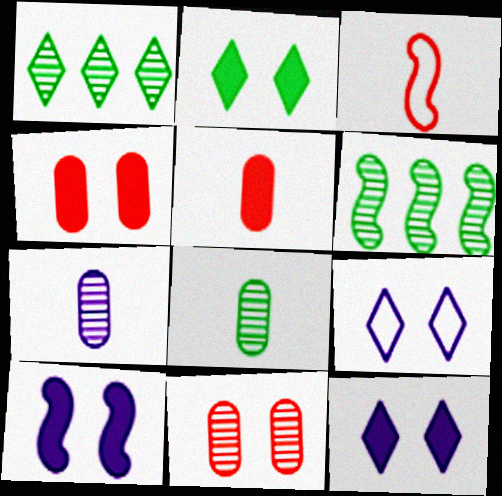[[2, 4, 10], 
[3, 6, 10], 
[5, 6, 9]]